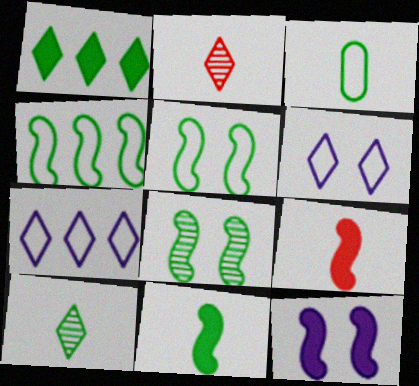[[1, 2, 6], 
[1, 3, 8], 
[3, 10, 11], 
[4, 8, 11]]